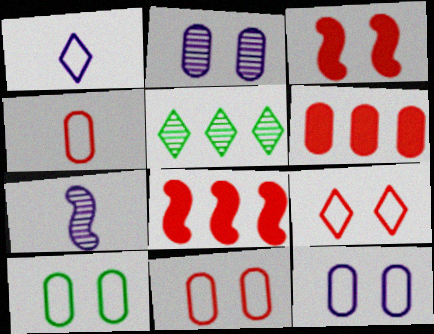[[10, 11, 12]]